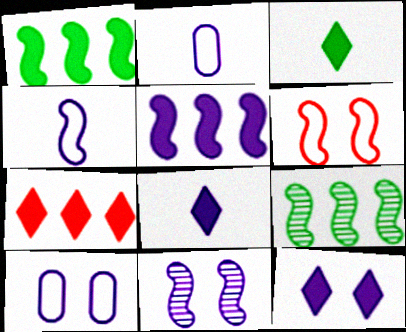[[3, 7, 12], 
[4, 5, 11], 
[10, 11, 12]]